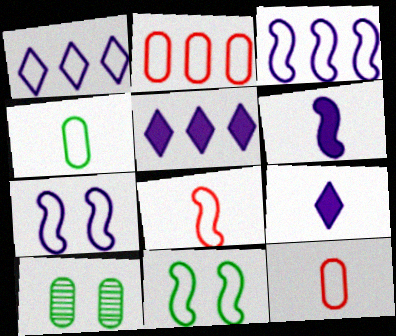[[1, 11, 12], 
[3, 8, 11], 
[5, 8, 10]]